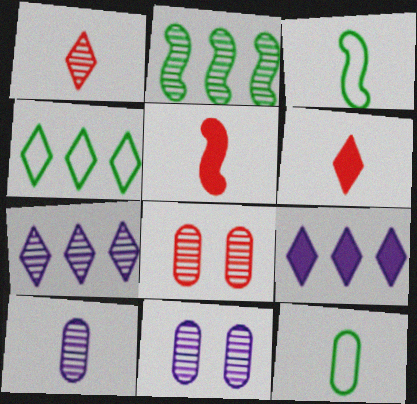[[1, 2, 11], 
[3, 6, 10], 
[3, 8, 9], 
[4, 5, 11]]